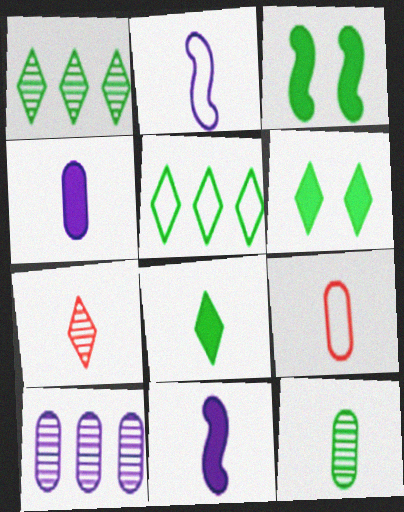[[3, 5, 12], 
[4, 9, 12]]